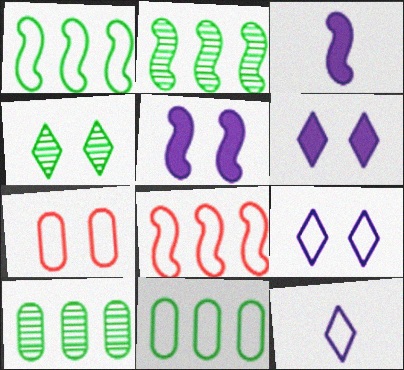[[1, 7, 12], 
[4, 5, 7]]